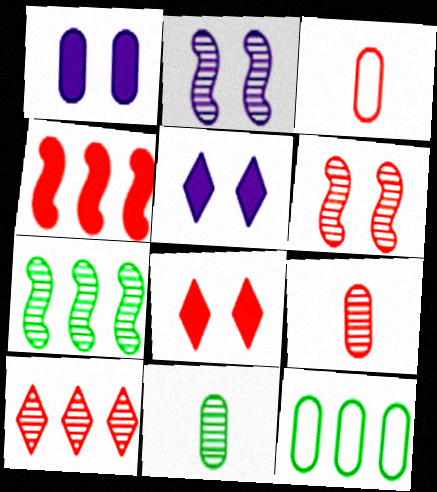[[1, 9, 12], 
[2, 10, 11], 
[3, 5, 7], 
[6, 9, 10]]